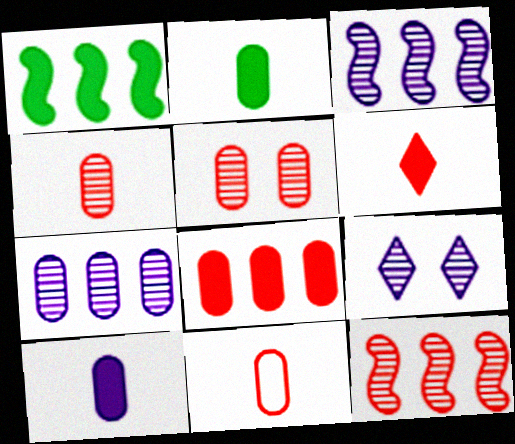[[1, 9, 11], 
[5, 8, 11]]